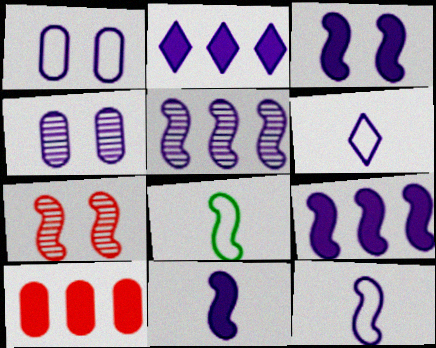[[2, 4, 12], 
[3, 5, 12], 
[3, 9, 11], 
[4, 6, 9], 
[7, 8, 9]]